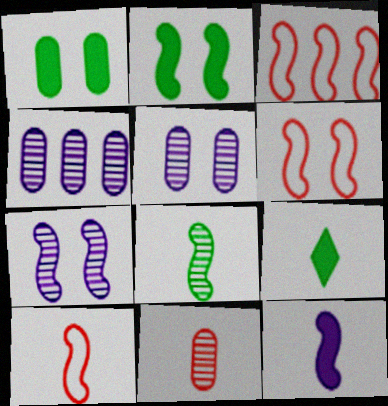[[2, 6, 7], 
[3, 5, 9], 
[3, 6, 10], 
[4, 6, 9], 
[8, 10, 12]]